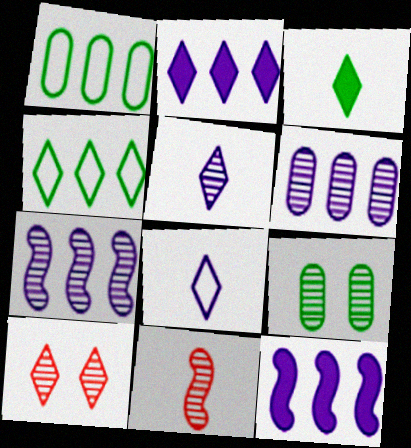[]